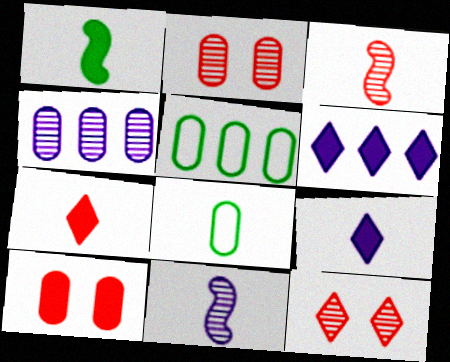[[1, 6, 10], 
[3, 8, 9], 
[4, 8, 10], 
[7, 8, 11]]